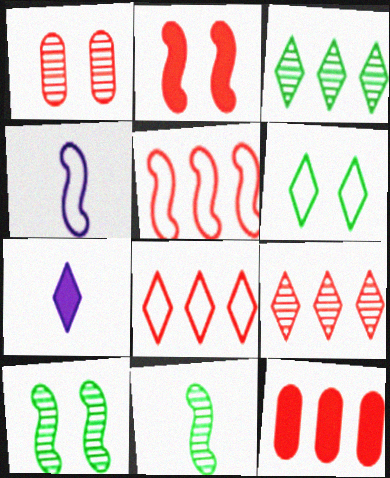[[5, 9, 12], 
[6, 7, 9]]